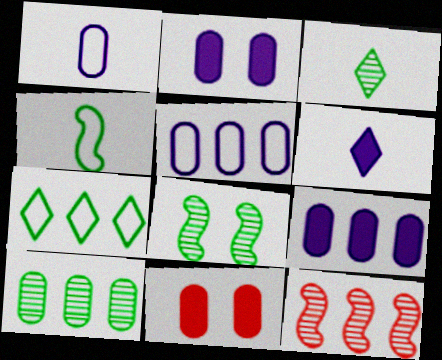[[1, 10, 11], 
[3, 8, 10], 
[7, 9, 12]]